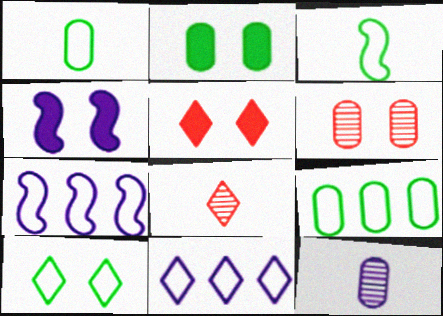[[2, 4, 5], 
[2, 7, 8], 
[3, 9, 10], 
[4, 6, 10], 
[4, 8, 9], 
[4, 11, 12]]